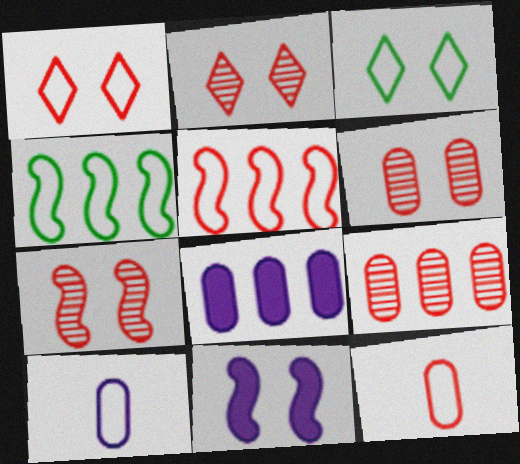[[1, 4, 10], 
[1, 5, 12], 
[2, 6, 7], 
[3, 5, 10], 
[3, 6, 11]]